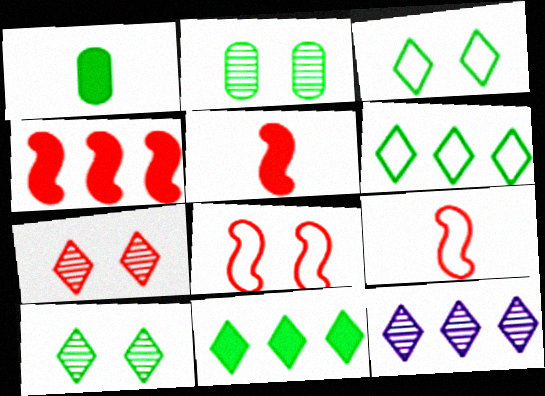[[1, 8, 12]]